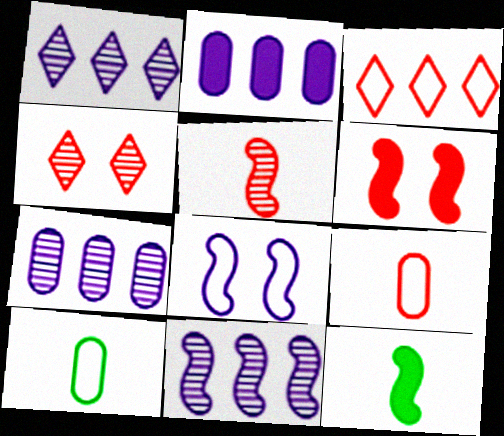[[1, 6, 10], 
[1, 7, 11], 
[3, 8, 10]]